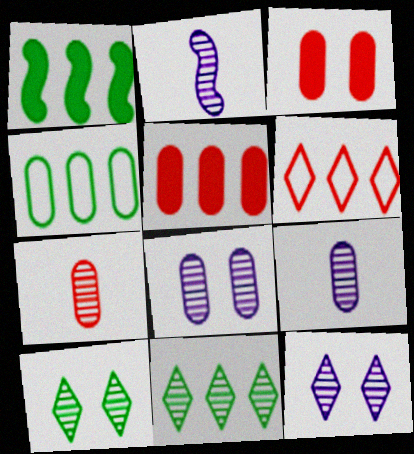[[1, 4, 11], 
[3, 4, 9]]